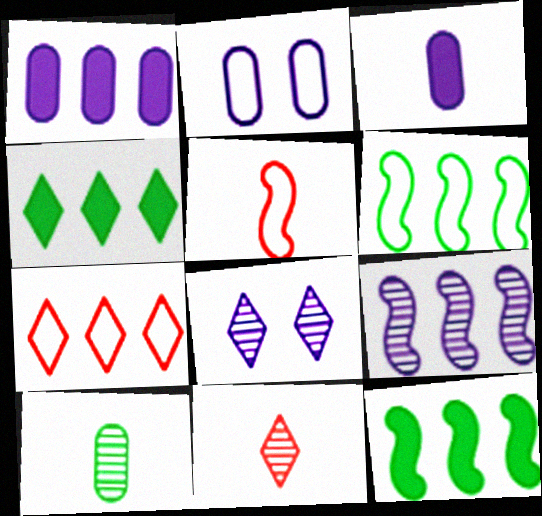[[2, 11, 12]]